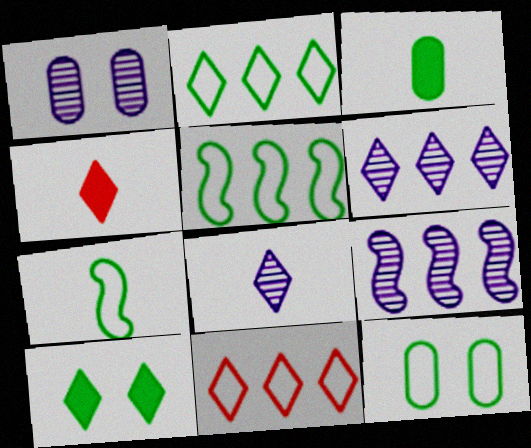[[1, 4, 5], 
[1, 8, 9], 
[2, 7, 12], 
[4, 9, 12], 
[8, 10, 11]]